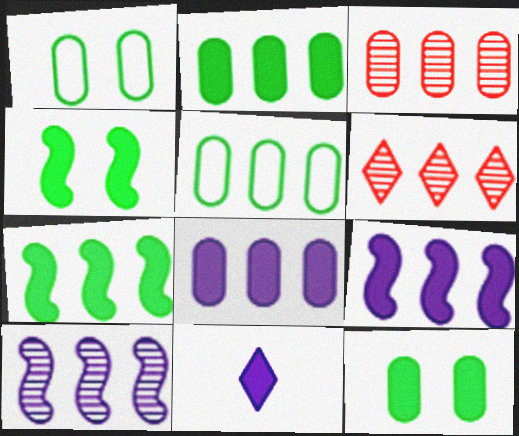[[3, 5, 8], 
[5, 6, 9]]